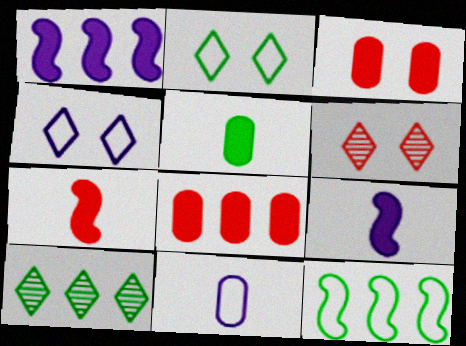[]